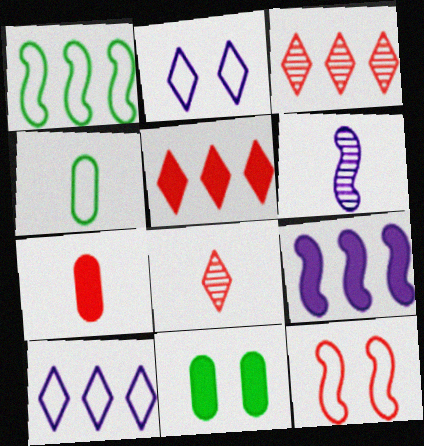[[3, 7, 12], 
[4, 10, 12]]